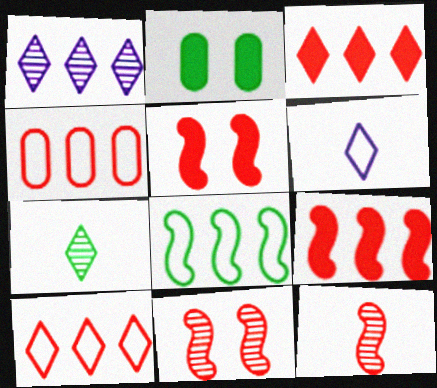[[2, 7, 8]]